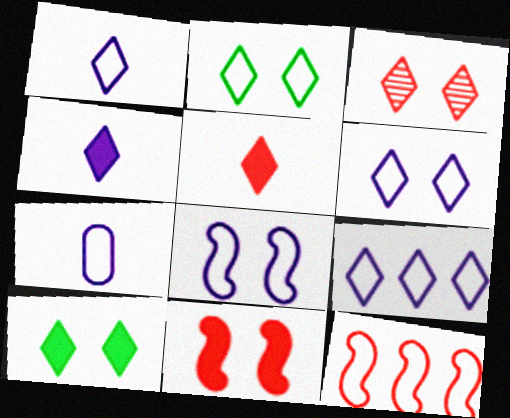[[1, 6, 9], 
[2, 7, 12], 
[3, 6, 10], 
[7, 8, 9]]